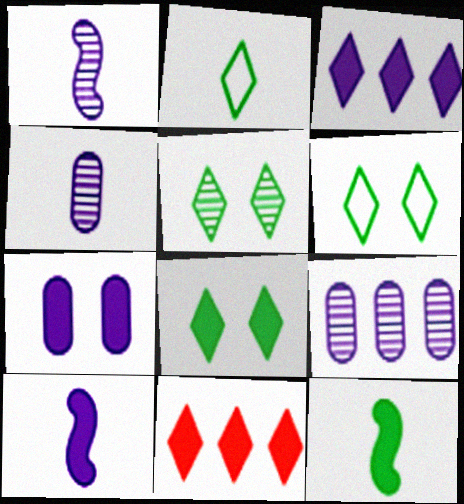[[3, 7, 10], 
[5, 6, 8], 
[7, 11, 12]]